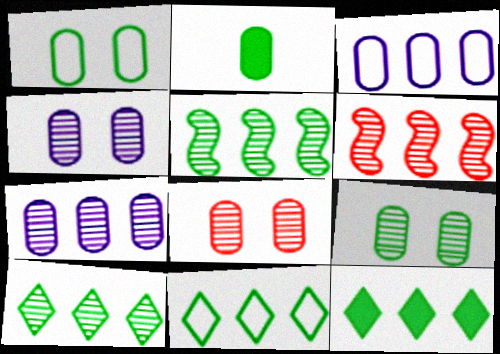[[2, 3, 8], 
[3, 6, 12], 
[4, 8, 9], 
[6, 7, 10], 
[10, 11, 12]]